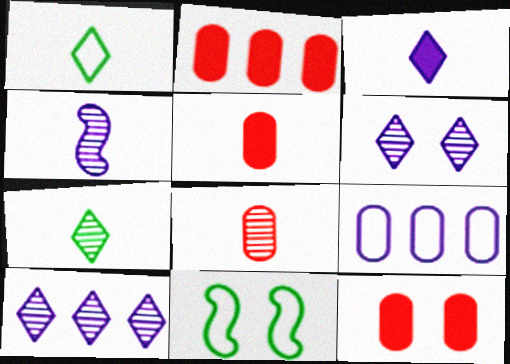[[1, 4, 5], 
[2, 5, 12], 
[4, 7, 8], 
[5, 10, 11], 
[6, 11, 12]]